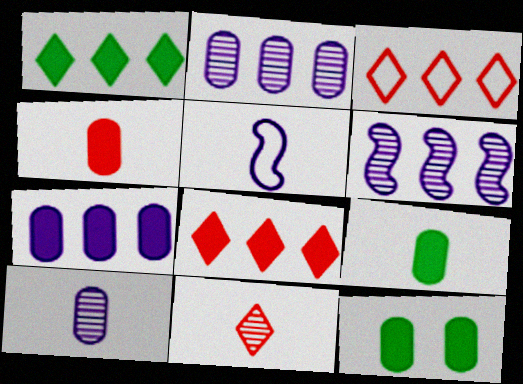[[4, 7, 12], 
[5, 9, 11]]